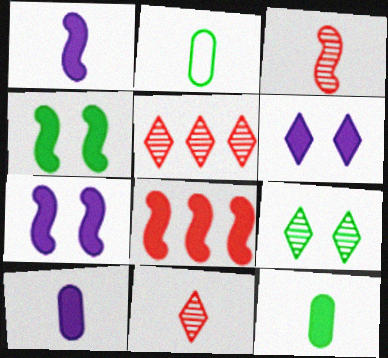[[1, 2, 11], 
[1, 4, 8], 
[2, 5, 7], 
[6, 8, 12]]